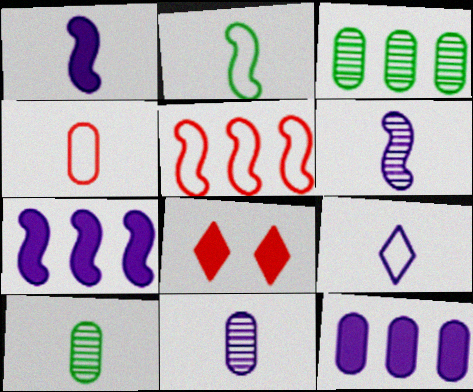[[1, 9, 11], 
[2, 4, 9]]